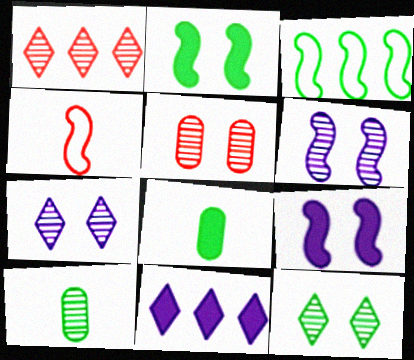[[1, 6, 10], 
[3, 8, 12], 
[5, 6, 12]]